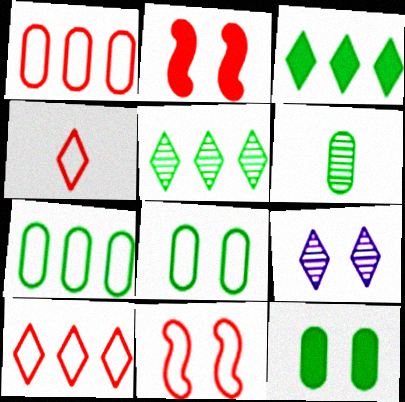[[1, 4, 11], 
[2, 8, 9], 
[3, 4, 9], 
[6, 7, 12], 
[9, 11, 12]]